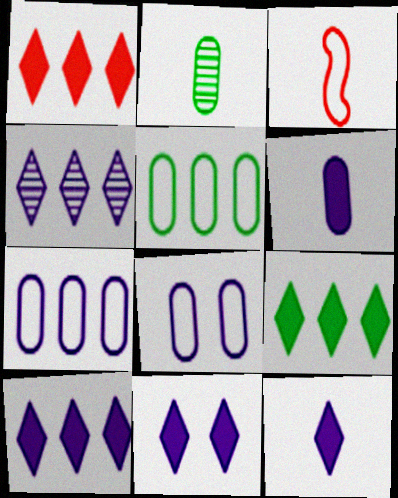[[1, 9, 10], 
[2, 3, 12], 
[10, 11, 12]]